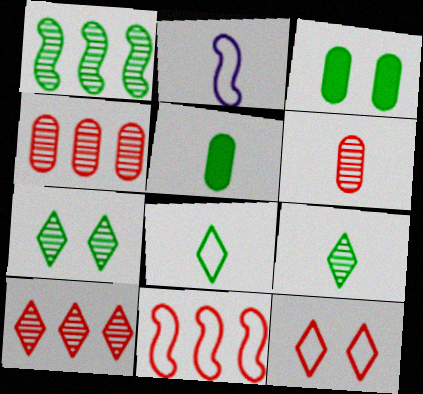[[1, 3, 8], 
[2, 3, 10]]